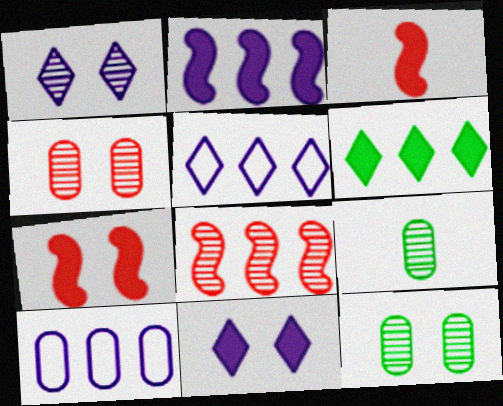[[1, 8, 9], 
[3, 5, 12], 
[5, 7, 9], 
[6, 8, 10]]